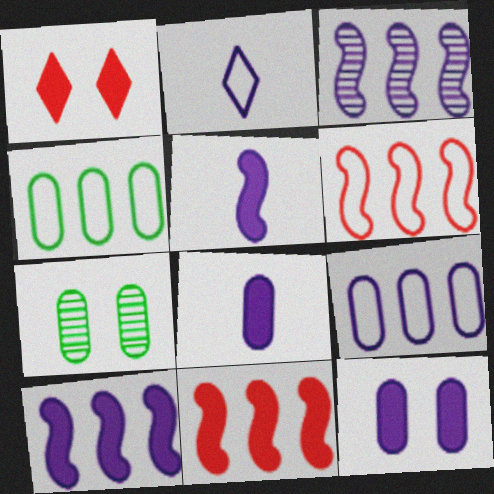[[2, 3, 12], 
[2, 7, 11]]